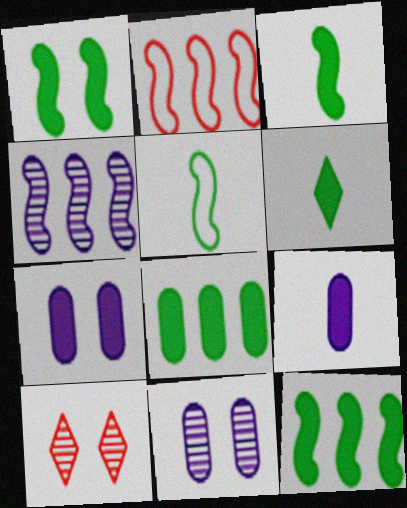[[1, 3, 12], 
[1, 6, 8], 
[2, 4, 12], 
[2, 6, 11]]